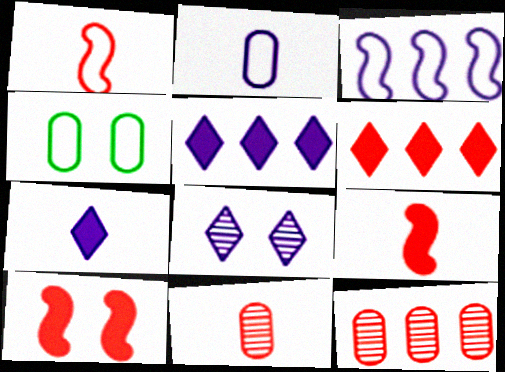[[4, 8, 10]]